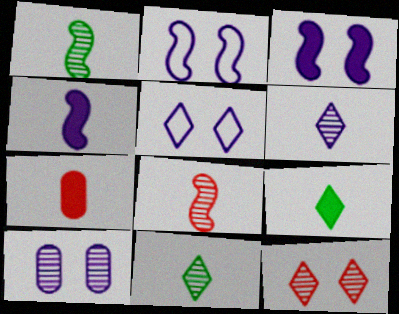[[3, 5, 10], 
[4, 7, 9]]